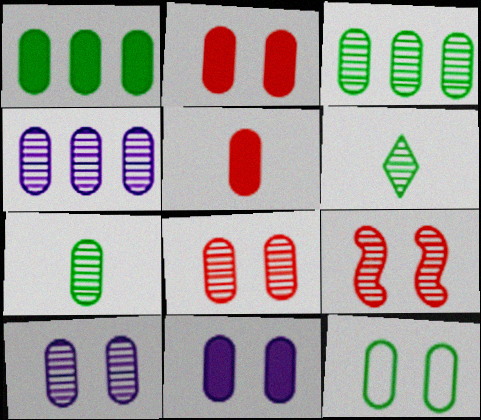[[1, 5, 11], 
[1, 7, 12], 
[2, 10, 12], 
[4, 5, 12], 
[4, 6, 9], 
[4, 7, 8], 
[8, 11, 12]]